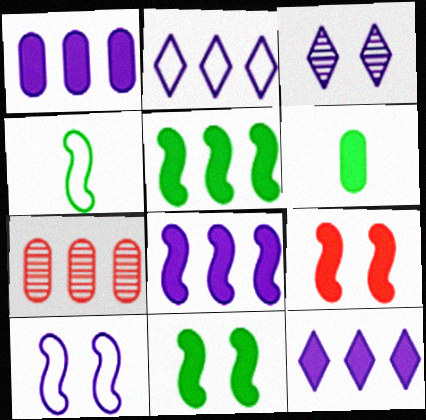[[1, 8, 12], 
[2, 5, 7], 
[6, 9, 12]]